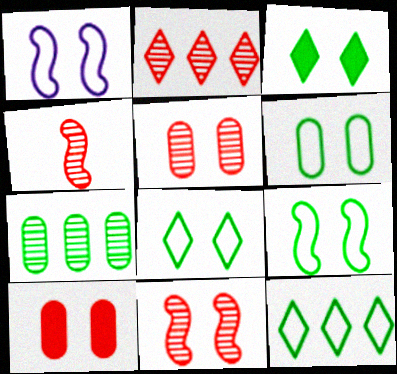[[1, 3, 5], 
[2, 4, 5], 
[6, 8, 9]]